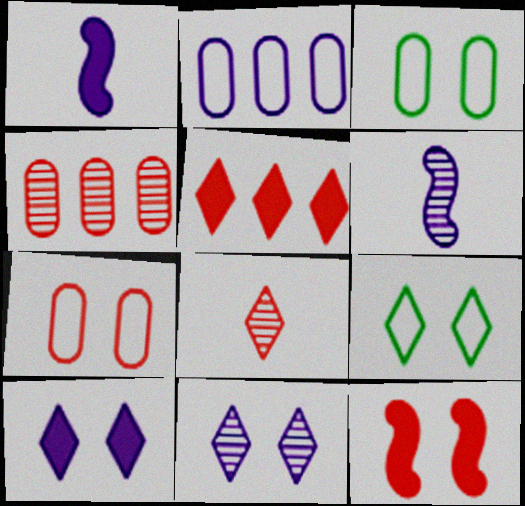[[1, 2, 11], 
[1, 4, 9], 
[2, 6, 10], 
[3, 5, 6], 
[3, 11, 12]]